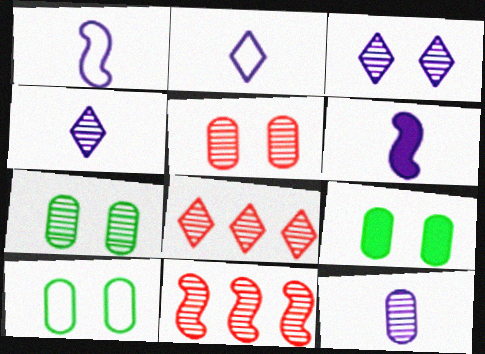[[1, 8, 9], 
[2, 6, 12], 
[2, 9, 11], 
[4, 7, 11], 
[6, 8, 10], 
[7, 9, 10]]